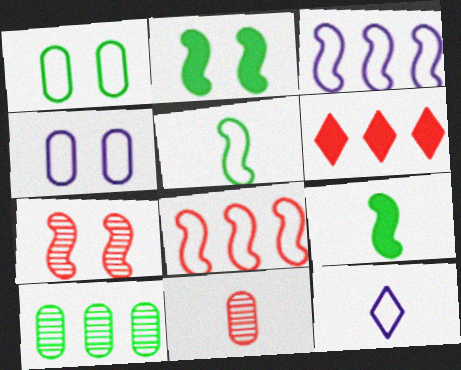[[1, 8, 12], 
[3, 4, 12], 
[3, 6, 10], 
[3, 7, 9], 
[9, 11, 12]]